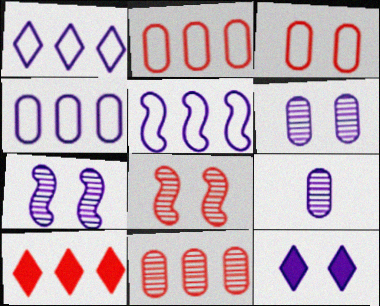[[1, 4, 5], 
[5, 9, 12]]